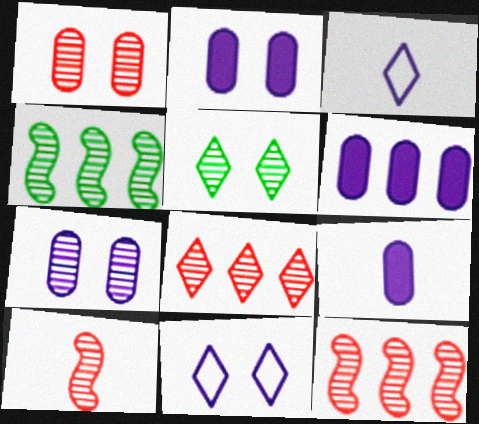[[1, 8, 10], 
[2, 6, 9]]